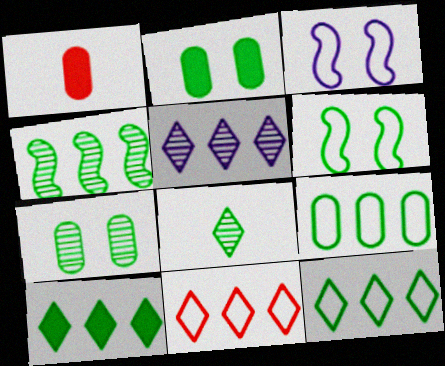[[1, 5, 6], 
[4, 7, 8], 
[4, 9, 10], 
[5, 10, 11]]